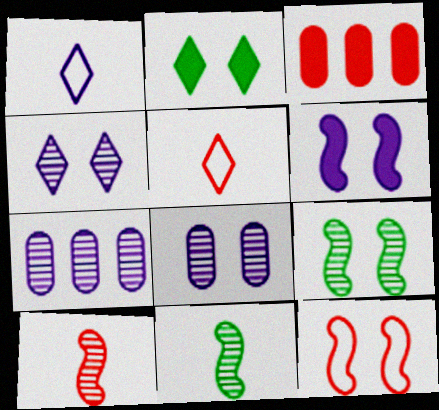[[1, 3, 9], 
[1, 6, 7], 
[2, 8, 12], 
[6, 9, 12]]